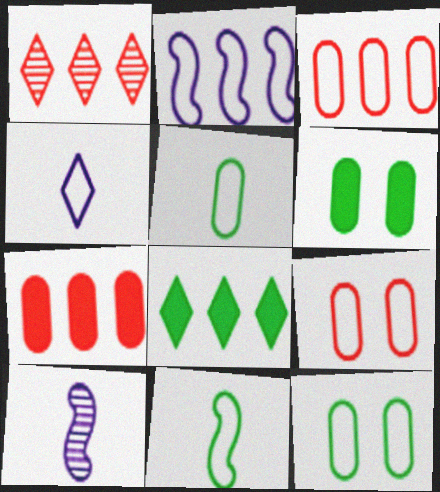[[8, 9, 10]]